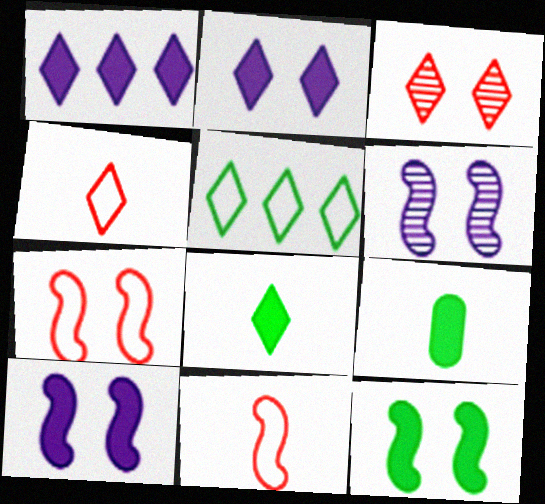[[6, 7, 12]]